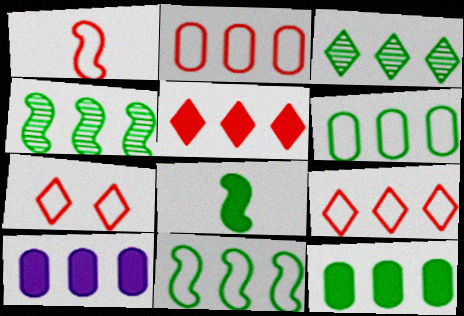[[1, 2, 7], 
[3, 11, 12], 
[4, 9, 10]]